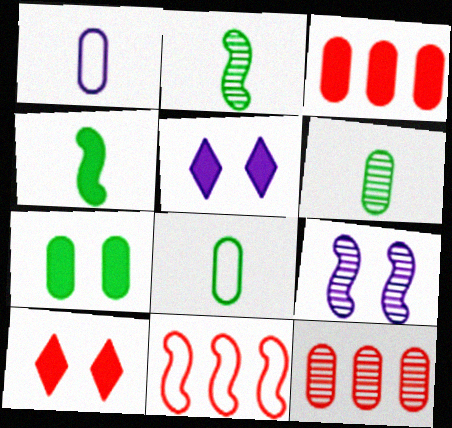[[1, 7, 12], 
[3, 4, 5], 
[4, 9, 11], 
[5, 6, 11]]